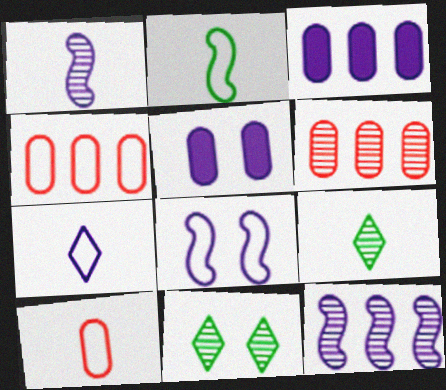[[1, 6, 11], 
[2, 7, 10], 
[5, 7, 12]]